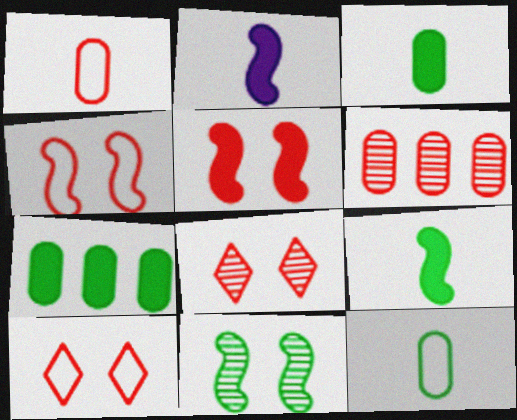[]